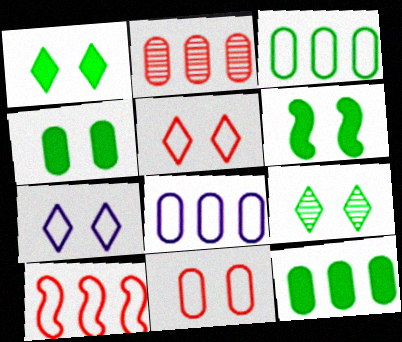[[1, 4, 6], 
[2, 8, 12]]